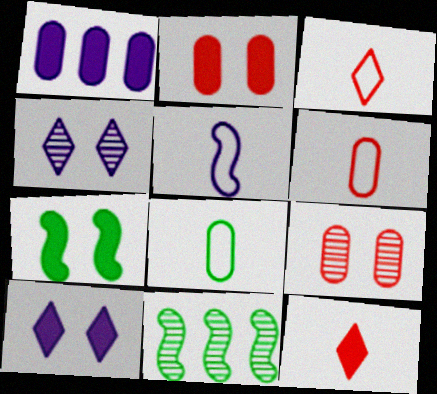[[1, 4, 5], 
[1, 7, 12], 
[1, 8, 9], 
[2, 7, 10], 
[3, 5, 8], 
[6, 10, 11]]